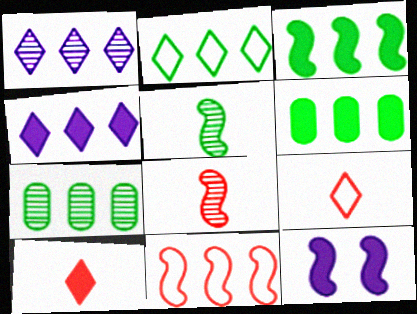[[1, 6, 11], 
[2, 3, 7], 
[4, 7, 11], 
[5, 11, 12], 
[6, 10, 12], 
[7, 9, 12]]